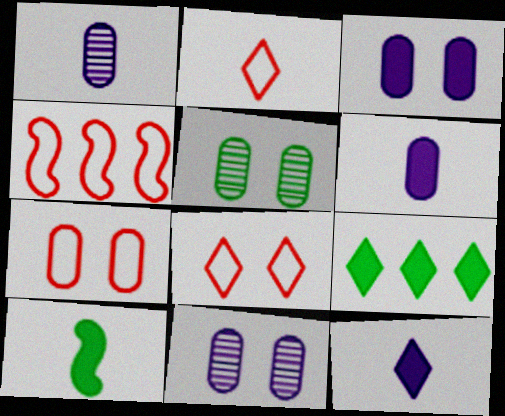[[1, 2, 10], 
[2, 4, 7], 
[3, 5, 7], 
[4, 5, 12]]